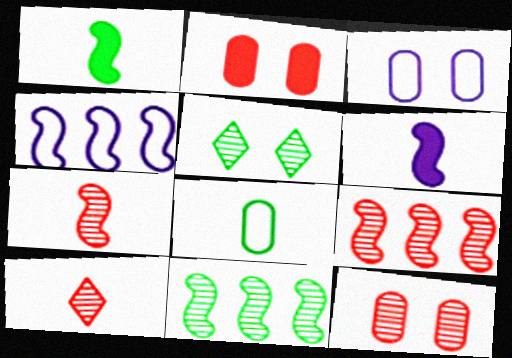[[6, 8, 10], 
[9, 10, 12]]